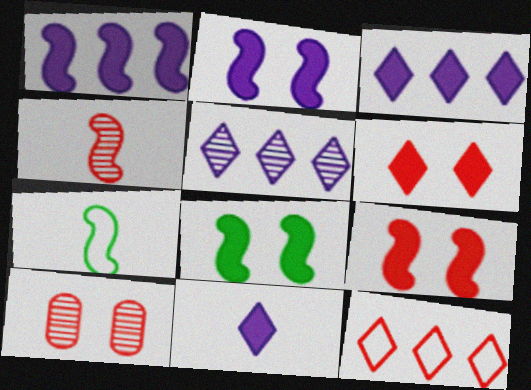[[2, 8, 9], 
[3, 7, 10]]